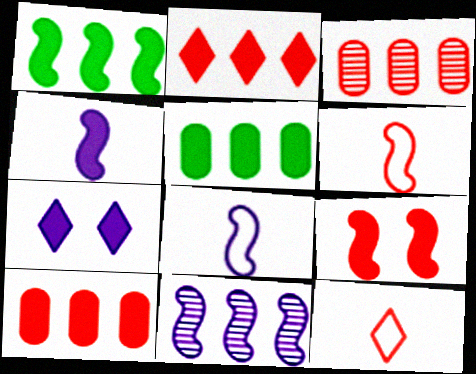[[1, 4, 9], 
[3, 9, 12]]